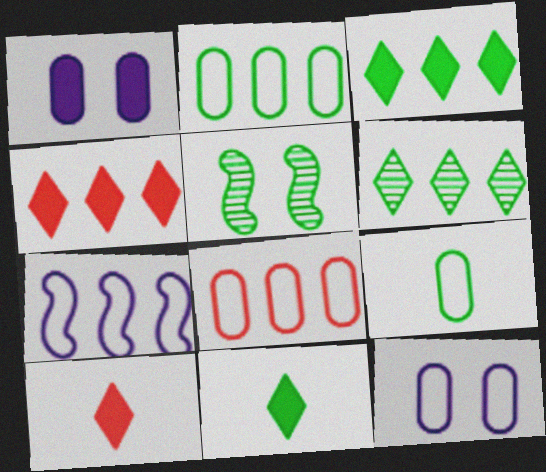[[2, 5, 11], 
[3, 5, 9], 
[8, 9, 12]]